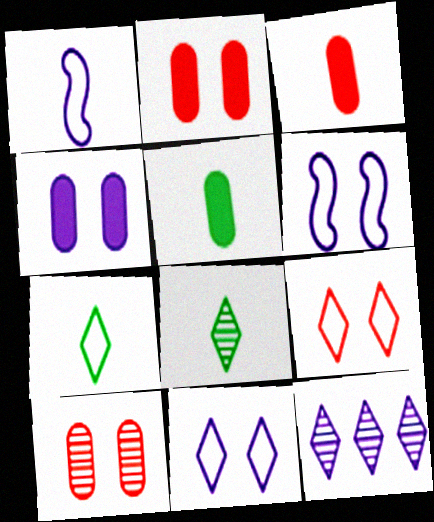[[1, 3, 8], 
[1, 4, 12]]